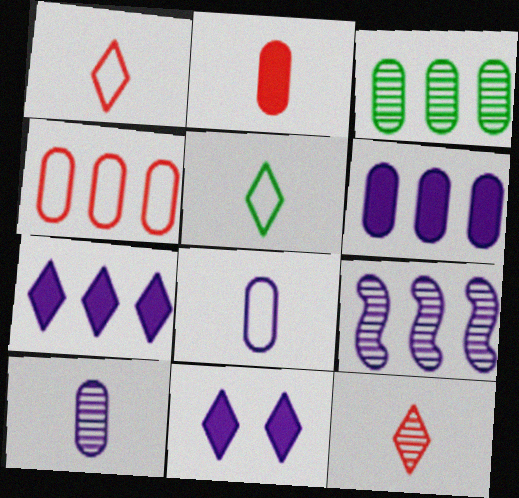[[3, 4, 6], 
[8, 9, 11]]